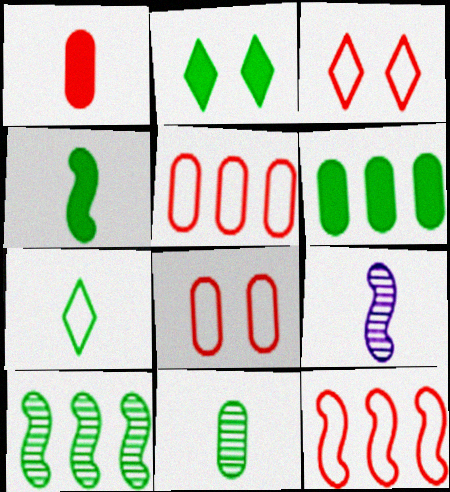[[1, 7, 9], 
[2, 4, 6], 
[2, 5, 9], 
[3, 6, 9], 
[4, 7, 11]]